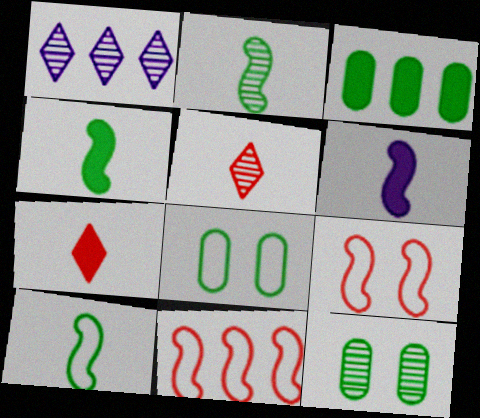[[1, 3, 11], 
[2, 4, 10]]